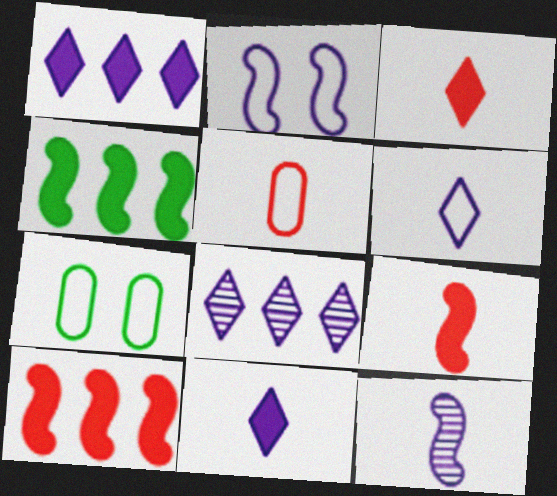[[7, 8, 9]]